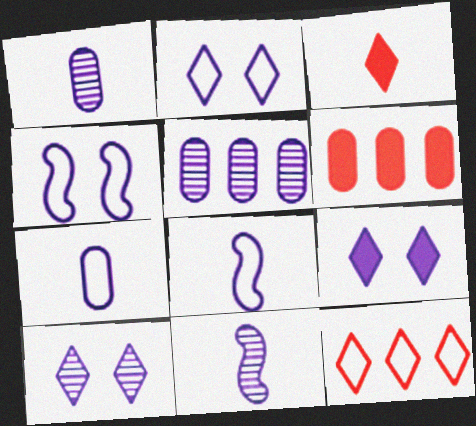[[2, 9, 10], 
[5, 8, 9], 
[5, 10, 11]]